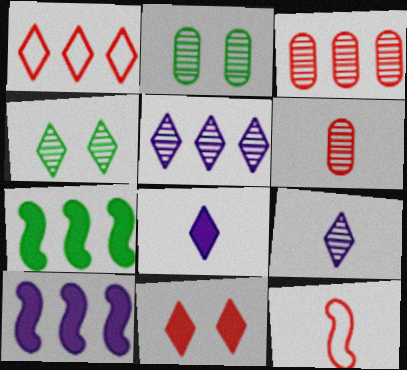[[1, 4, 8], 
[3, 11, 12]]